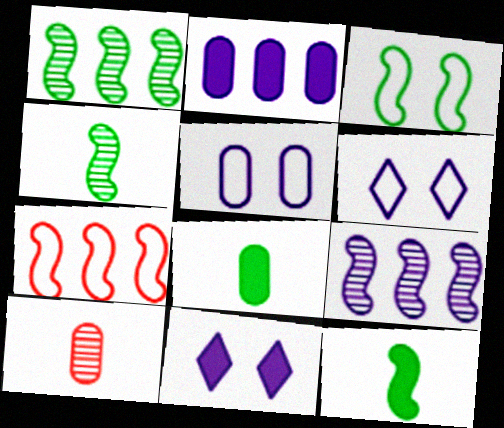[[1, 3, 12]]